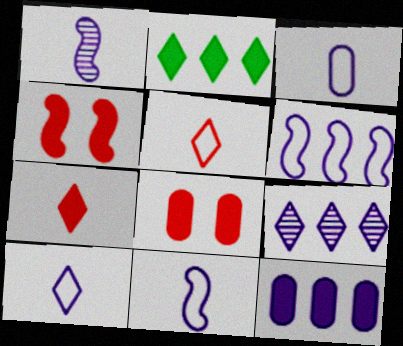[[3, 10, 11], 
[6, 9, 12]]